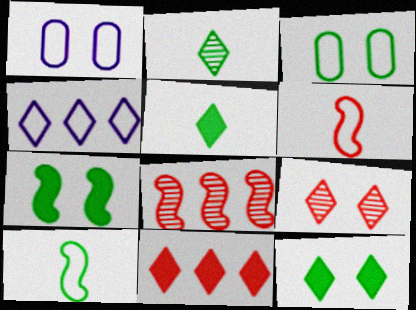[[1, 5, 8], 
[1, 7, 9], 
[3, 4, 6], 
[4, 5, 9]]